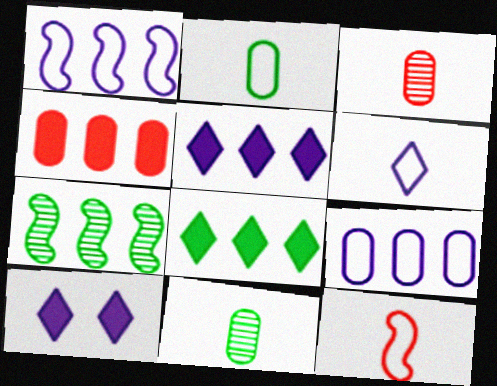[[2, 6, 12]]